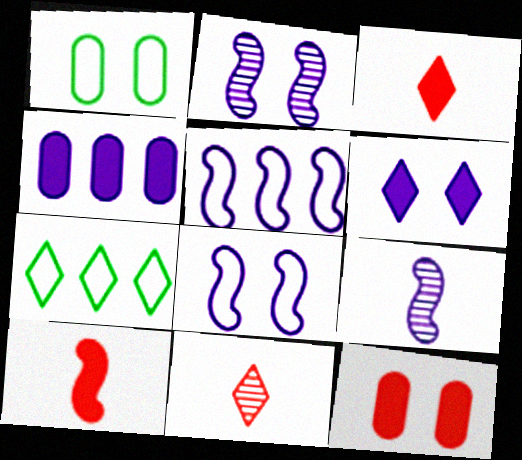[[6, 7, 11], 
[7, 9, 12]]